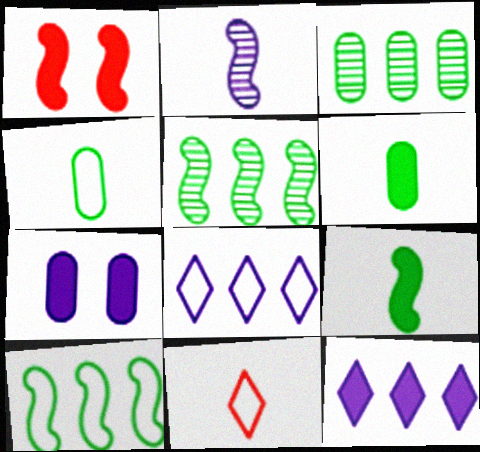[[1, 2, 10], 
[1, 6, 12], 
[2, 6, 11], 
[2, 7, 8], 
[5, 7, 11]]